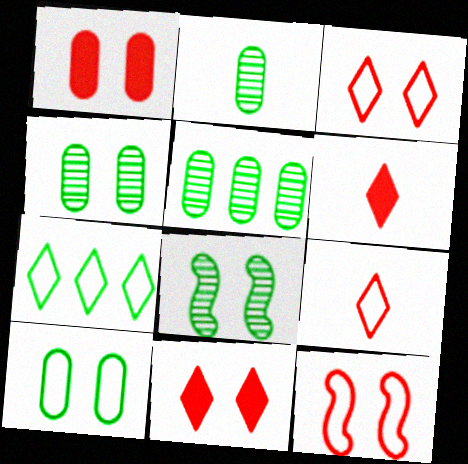[[2, 4, 5]]